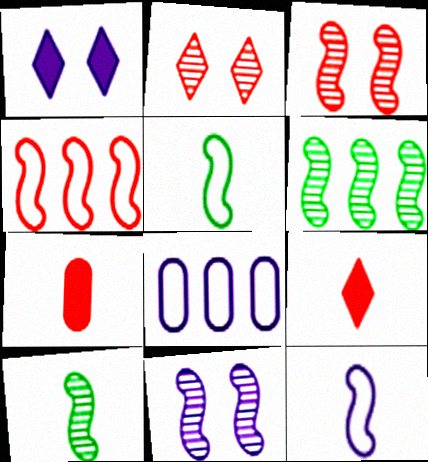[[2, 4, 7]]